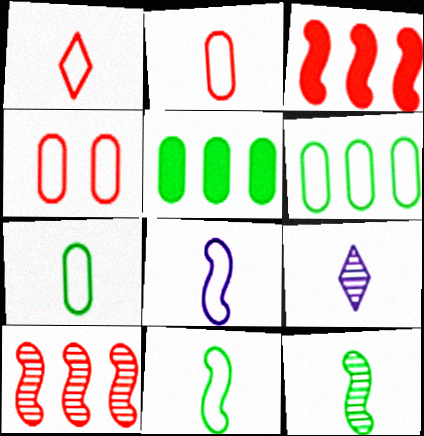[[1, 7, 8]]